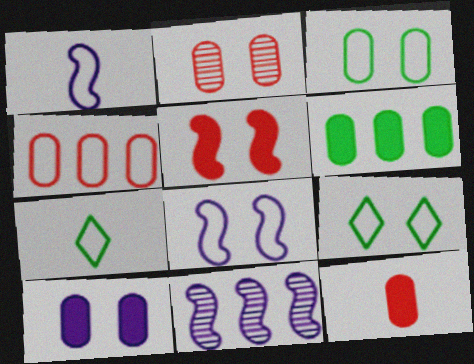[[1, 4, 9], 
[2, 3, 10], 
[2, 4, 12], 
[4, 7, 8], 
[6, 10, 12], 
[9, 11, 12]]